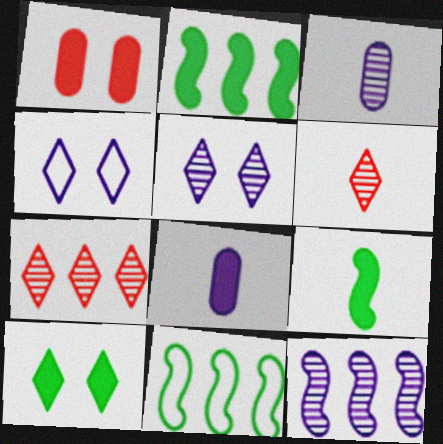[[3, 5, 12], 
[4, 8, 12]]